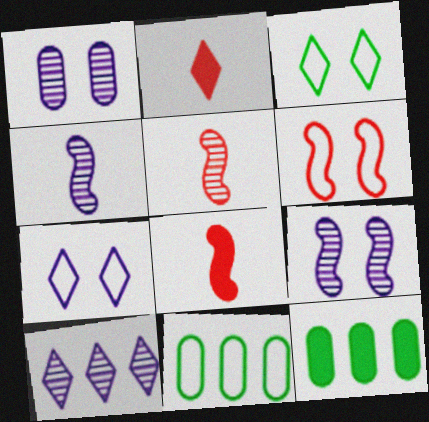[[1, 4, 10], 
[2, 3, 10], 
[2, 9, 11], 
[5, 7, 12]]